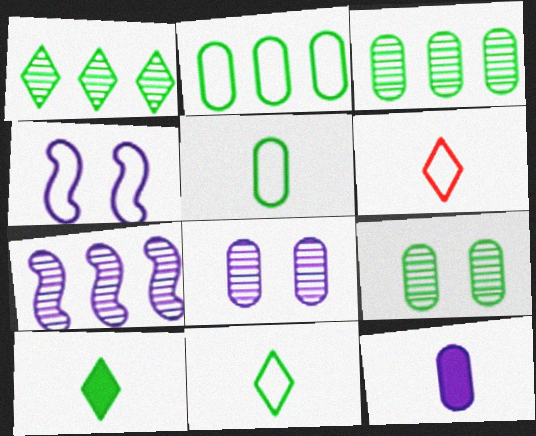[[2, 4, 6]]